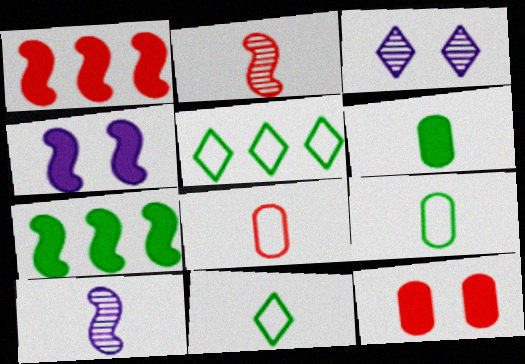[[1, 3, 9], 
[3, 7, 8], 
[5, 10, 12]]